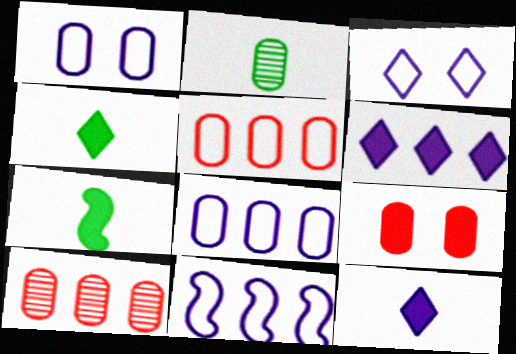[[2, 8, 9], 
[3, 7, 10], 
[6, 7, 9]]